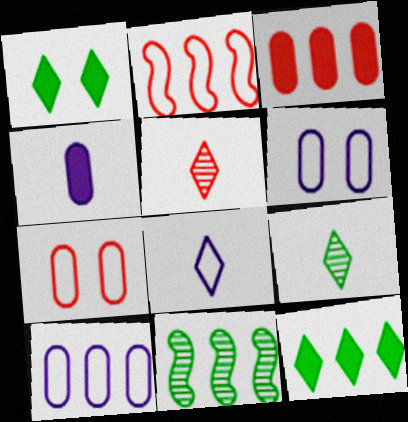[]